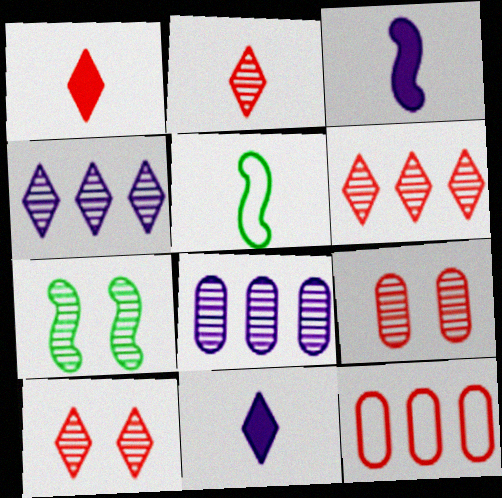[[2, 6, 10], 
[2, 7, 8], 
[7, 11, 12]]